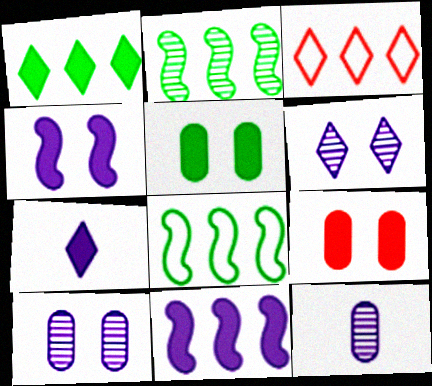[]